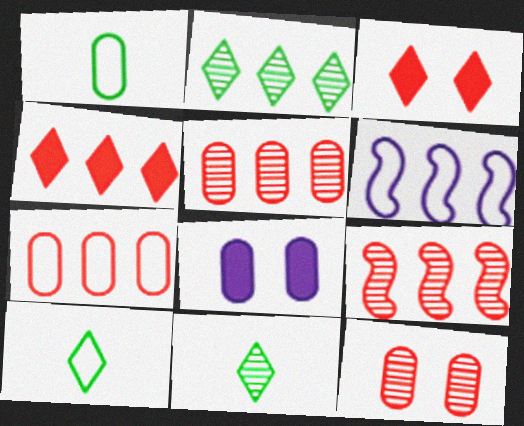[[1, 5, 8], 
[4, 7, 9], 
[8, 9, 10]]